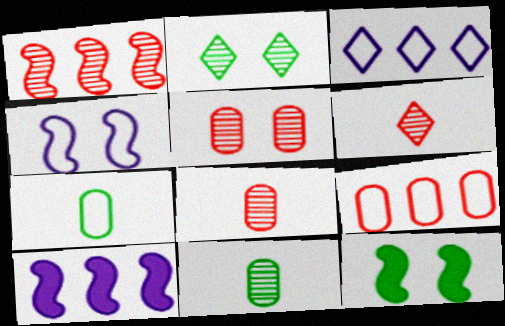[[1, 5, 6], 
[3, 8, 12]]